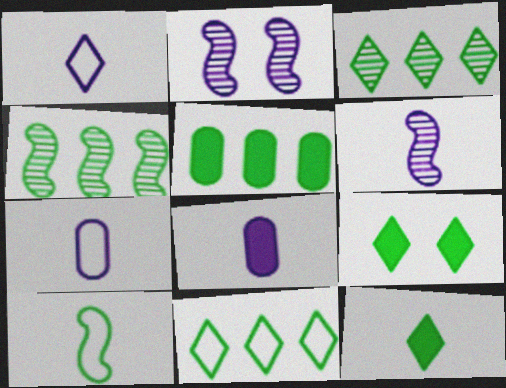[[1, 6, 8], 
[4, 5, 11]]